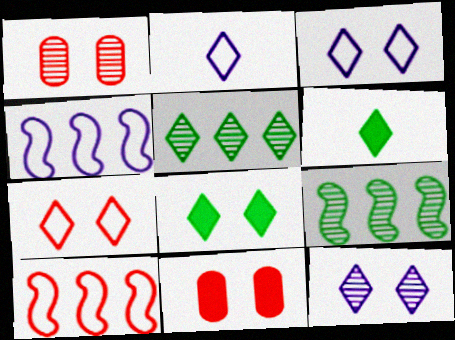[[1, 4, 6], 
[2, 9, 11], 
[7, 8, 12]]